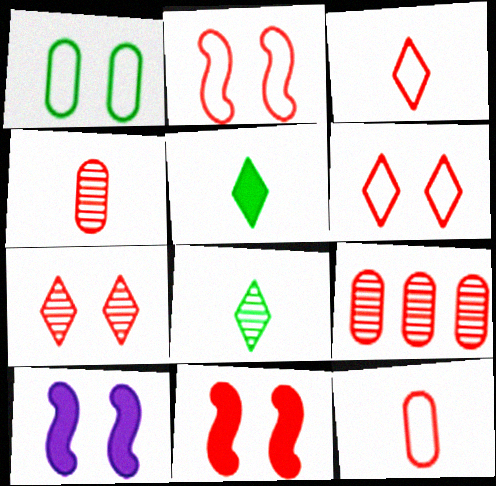[[1, 7, 10], 
[3, 9, 11]]